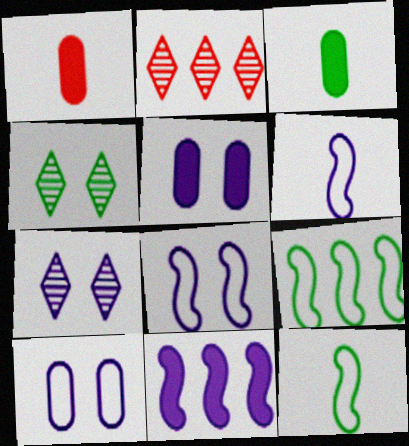[[1, 7, 9], 
[2, 3, 8], 
[2, 5, 12], 
[3, 4, 9], 
[5, 7, 8]]